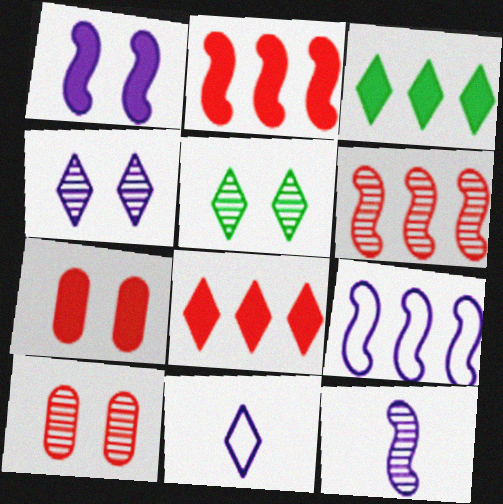[[1, 9, 12], 
[5, 8, 11]]